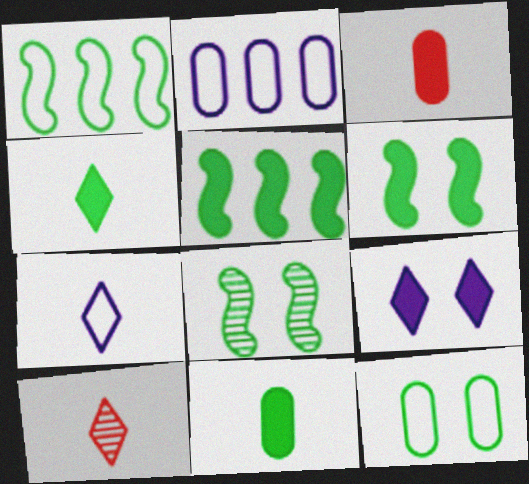[[2, 6, 10], 
[3, 5, 9], 
[4, 7, 10]]